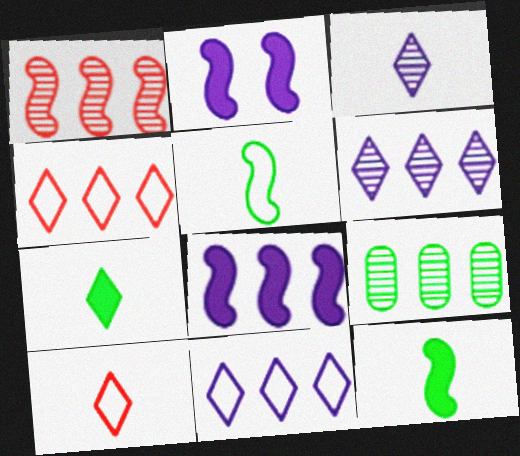[[1, 2, 5], 
[1, 6, 9], 
[2, 9, 10], 
[3, 7, 10], 
[4, 8, 9]]